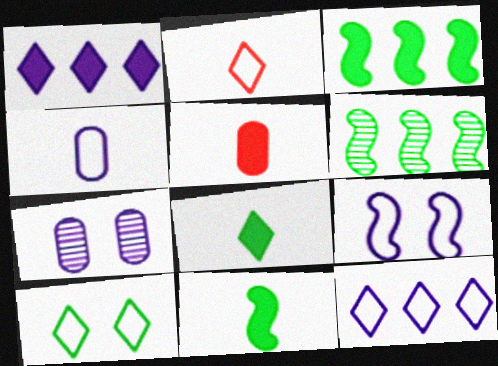[[2, 3, 7], 
[2, 10, 12], 
[4, 9, 12]]